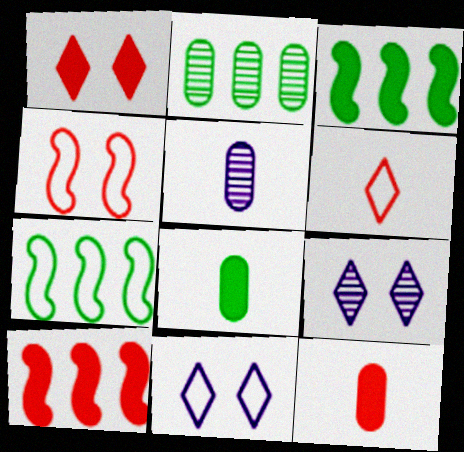[[1, 5, 7], 
[1, 10, 12], 
[7, 9, 12]]